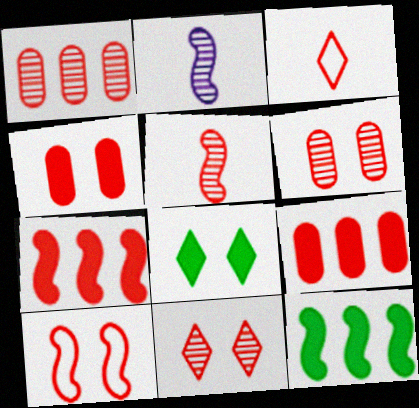[[1, 5, 11], 
[2, 10, 12], 
[3, 6, 7], 
[4, 10, 11], 
[5, 7, 10]]